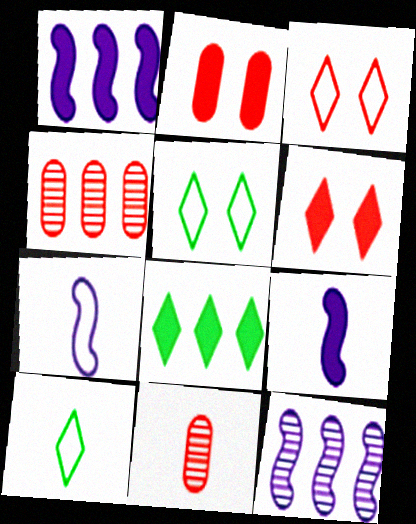[[1, 5, 11], 
[2, 8, 9], 
[2, 10, 12], 
[4, 5, 9], 
[9, 10, 11]]